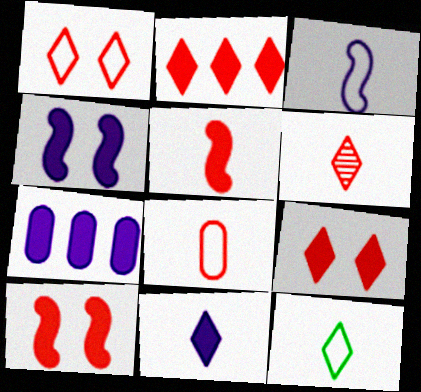[[1, 2, 6], 
[3, 8, 12], 
[4, 7, 11], 
[5, 6, 8], 
[6, 11, 12]]